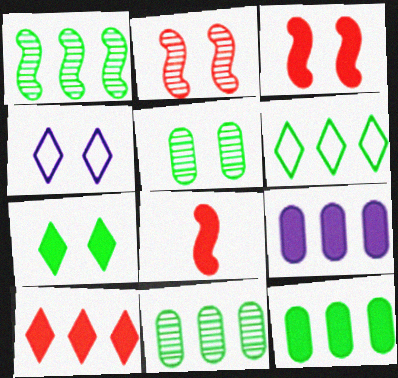[[1, 6, 12], 
[3, 4, 5], 
[4, 8, 11], 
[7, 8, 9]]